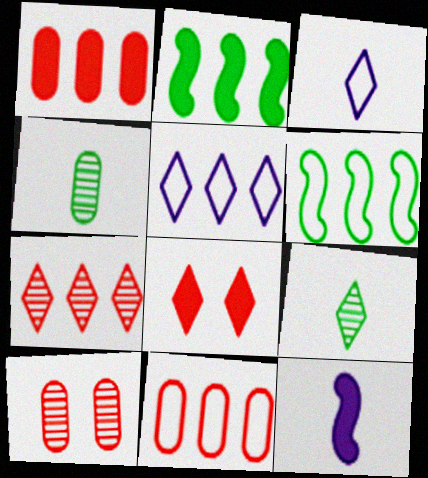[[2, 3, 10], 
[5, 6, 11], 
[5, 8, 9]]